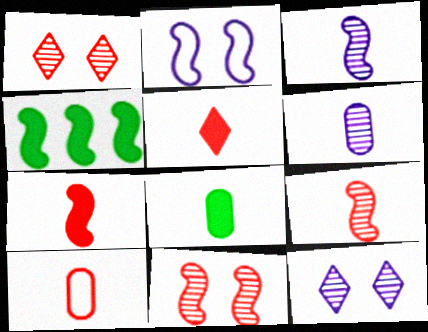[[2, 4, 9], 
[4, 10, 12], 
[5, 9, 10], 
[6, 8, 10]]